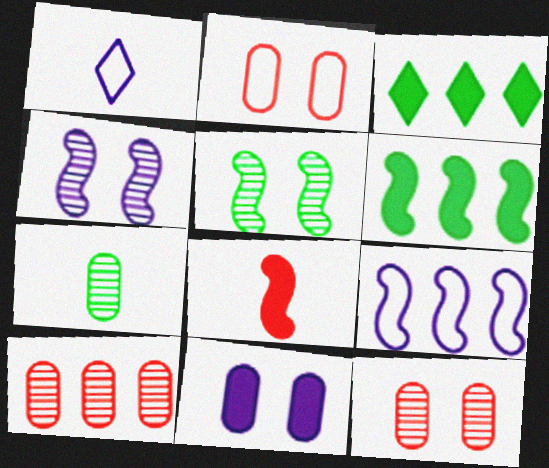[[1, 6, 12], 
[1, 7, 8], 
[3, 8, 11], 
[3, 9, 10], 
[5, 8, 9]]